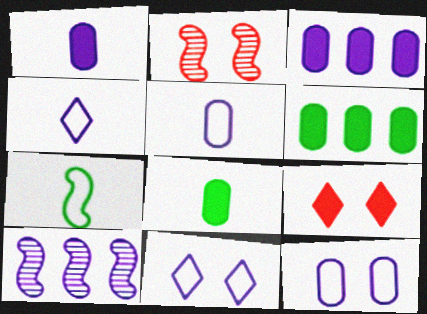[[1, 10, 11], 
[2, 4, 6]]